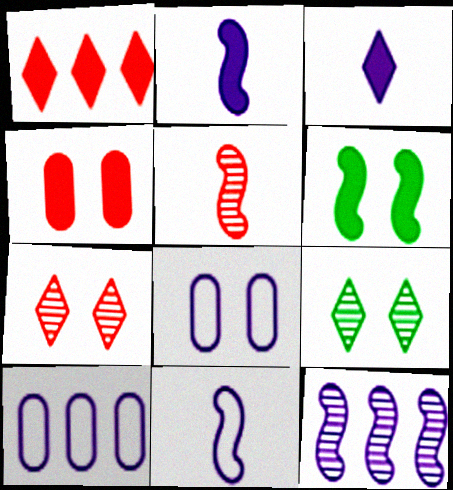[[3, 8, 12], 
[6, 7, 8]]